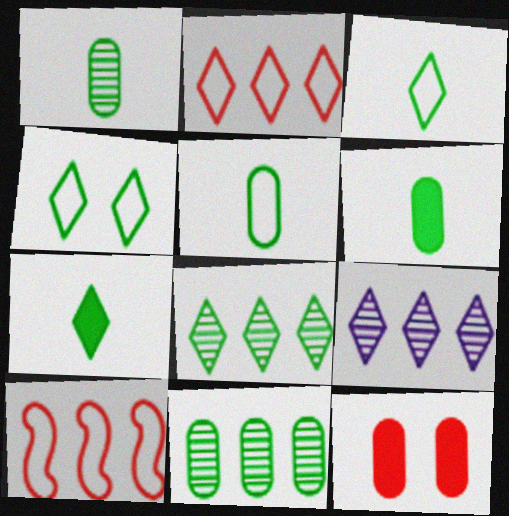[[1, 5, 6], 
[4, 7, 8]]